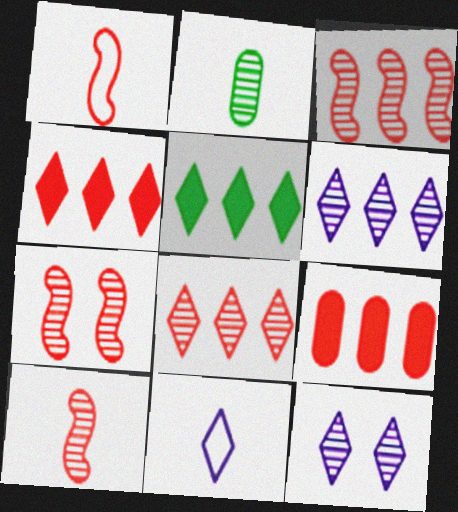[[2, 3, 12], 
[2, 6, 7], 
[3, 7, 10]]